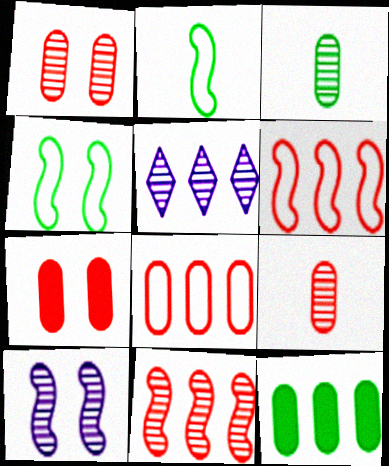[[2, 5, 7], 
[5, 6, 12], 
[7, 8, 9]]